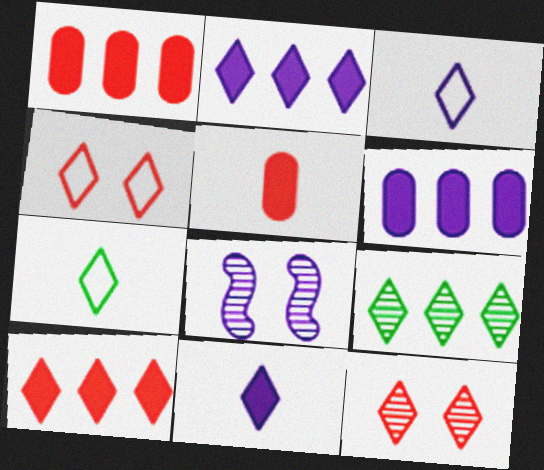[[1, 7, 8], 
[2, 7, 12], 
[3, 6, 8], 
[4, 9, 11]]